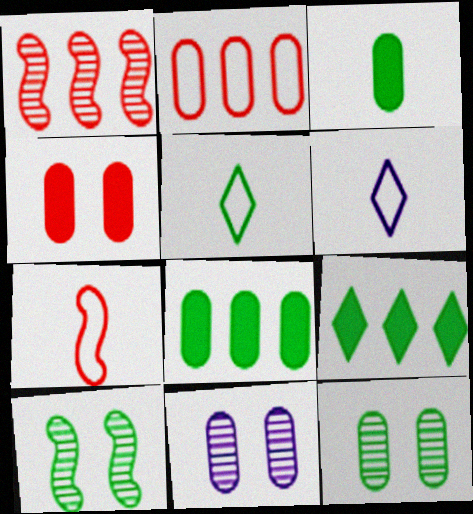[[2, 3, 11], 
[5, 8, 10], 
[7, 9, 11]]